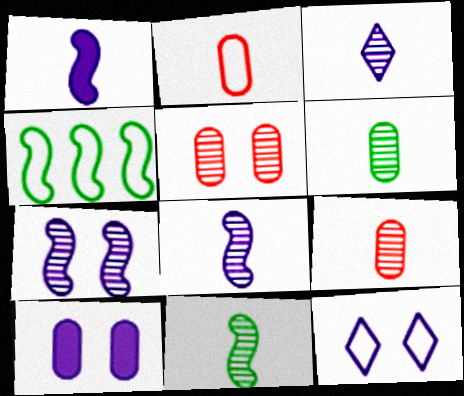[[2, 4, 12], 
[3, 9, 11], 
[7, 10, 12]]